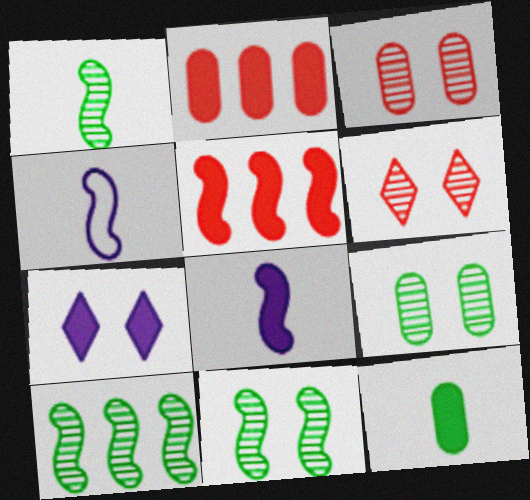[[1, 10, 11], 
[4, 5, 11], 
[5, 7, 12]]